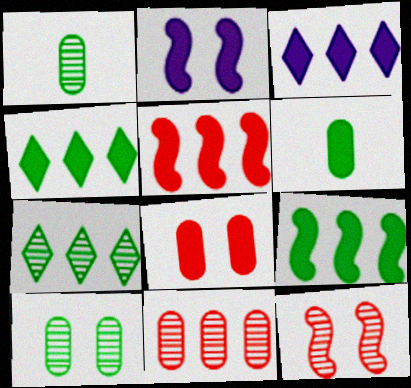[]